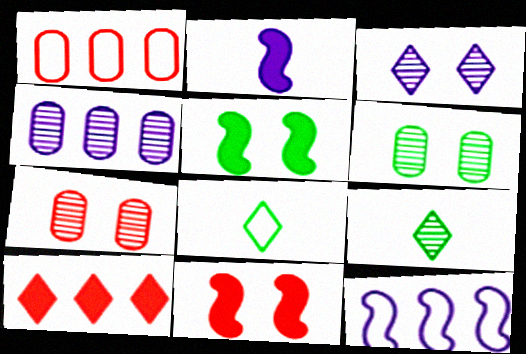[[3, 8, 10], 
[4, 8, 11]]